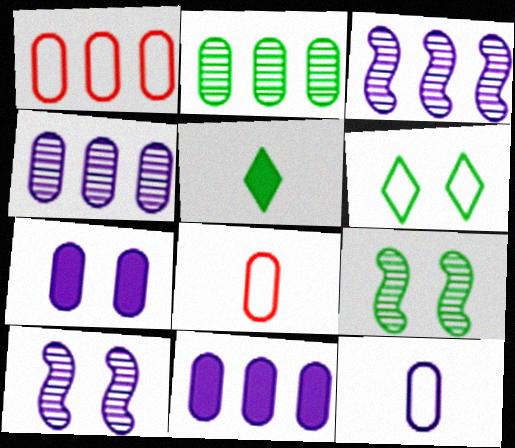[[1, 2, 11], 
[1, 5, 10], 
[2, 7, 8], 
[4, 7, 12]]